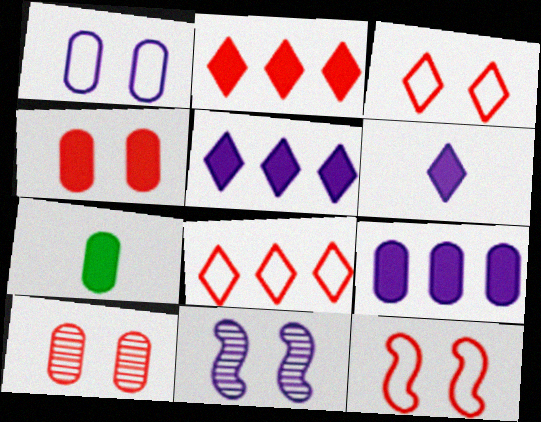[[4, 7, 9], 
[7, 8, 11]]